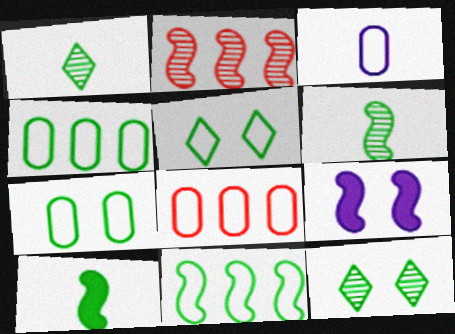[[1, 8, 9], 
[3, 7, 8], 
[4, 10, 12]]